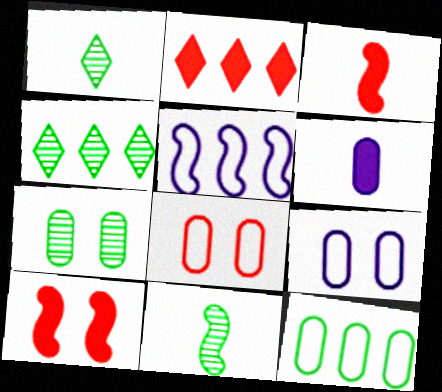[[2, 9, 11], 
[3, 4, 9], 
[4, 7, 11], 
[5, 10, 11]]